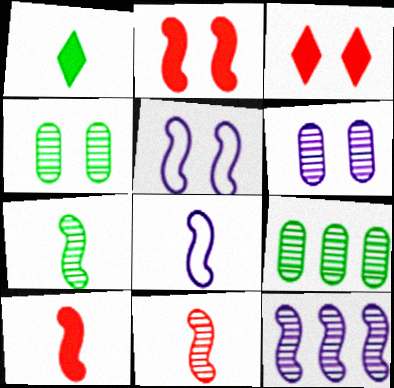[[3, 4, 5], 
[3, 8, 9], 
[7, 8, 10]]